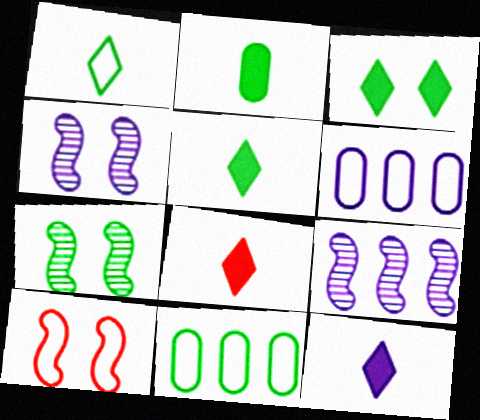[[1, 6, 10], 
[4, 6, 12], 
[4, 8, 11], 
[5, 7, 11], 
[5, 8, 12], 
[6, 7, 8]]